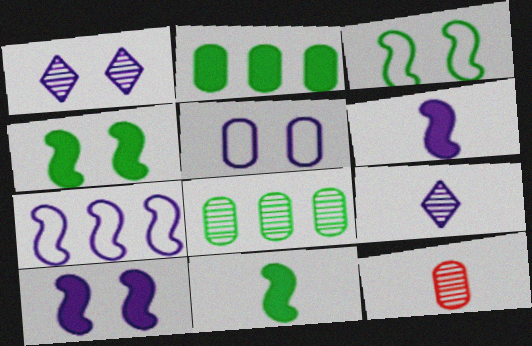[[1, 5, 10], 
[2, 5, 12]]